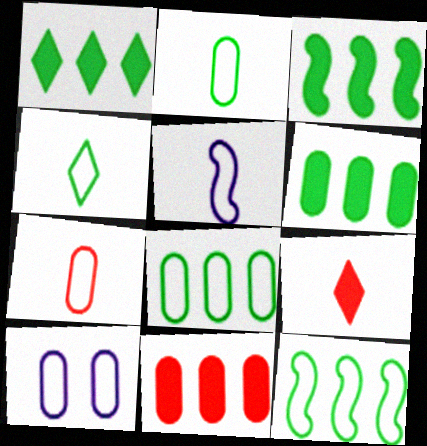[[1, 3, 6], 
[4, 5, 7], 
[7, 8, 10]]